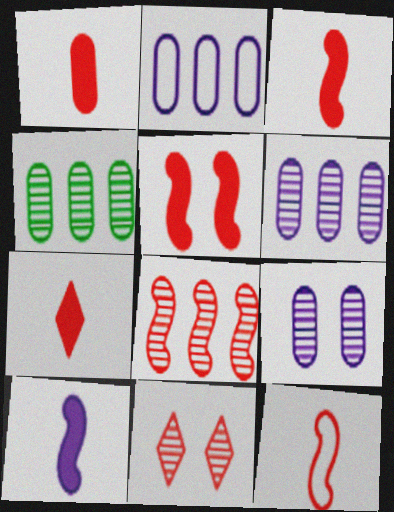[[1, 3, 7], 
[5, 8, 12]]